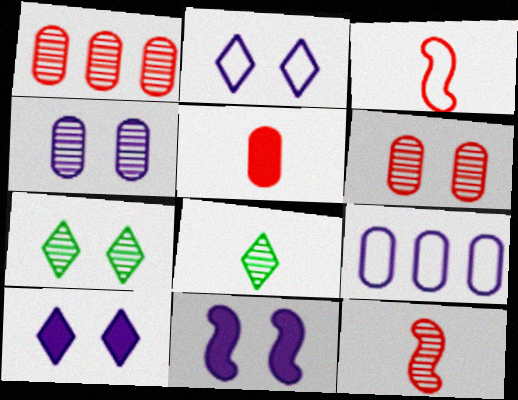[[2, 4, 11]]